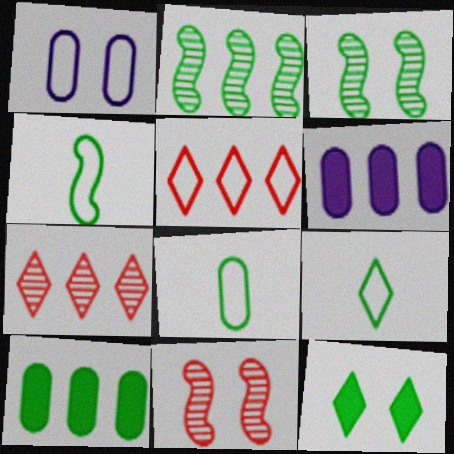[[1, 4, 5], 
[1, 11, 12], 
[2, 5, 6], 
[2, 8, 12], 
[3, 9, 10], 
[4, 8, 9], 
[6, 9, 11]]